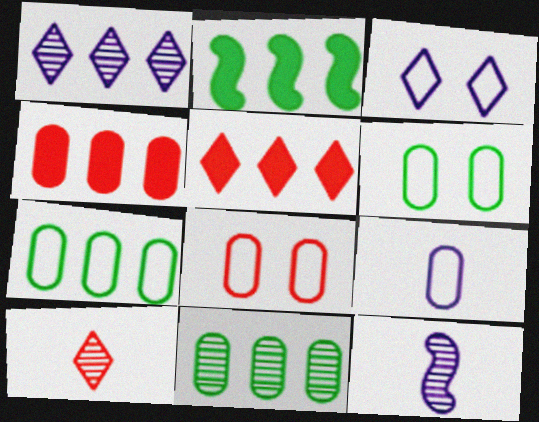[[5, 6, 12], 
[7, 8, 9]]